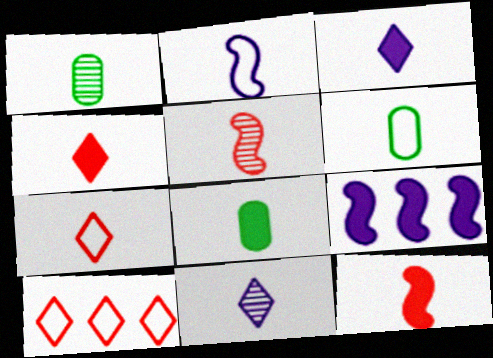[[1, 2, 4], 
[1, 5, 11], 
[1, 6, 8], 
[2, 6, 7], 
[3, 5, 6], 
[3, 8, 12], 
[6, 11, 12]]